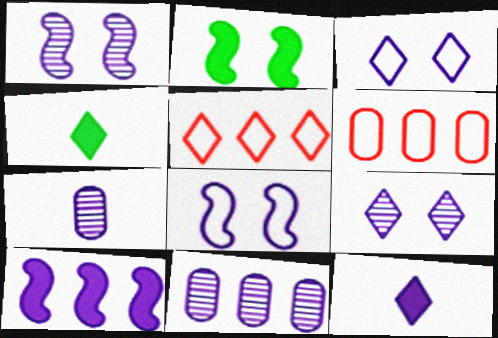[[1, 4, 6], 
[2, 5, 7], 
[3, 7, 10], 
[4, 5, 9], 
[8, 11, 12]]